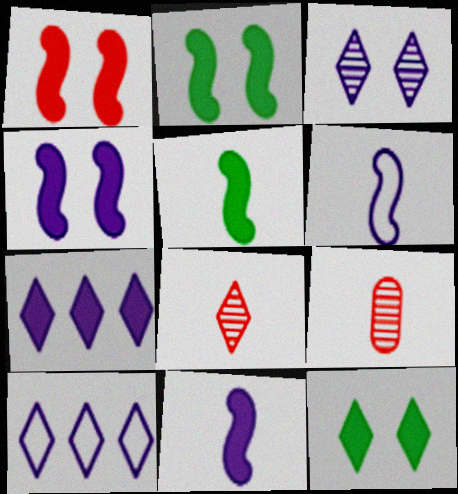[[1, 2, 4], 
[2, 9, 10], 
[8, 10, 12]]